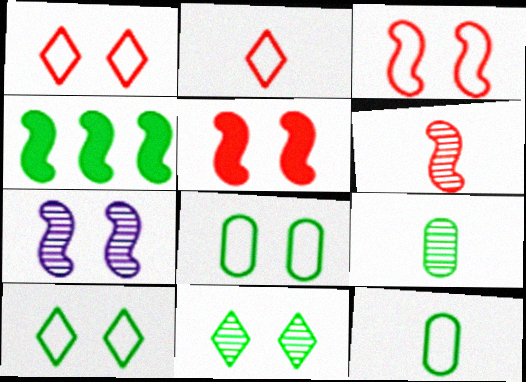[[4, 9, 10], 
[4, 11, 12]]